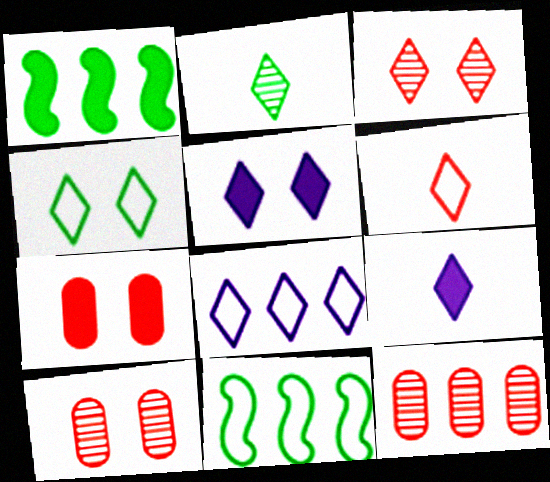[[1, 7, 9], 
[1, 8, 12], 
[2, 6, 9], 
[3, 4, 5], 
[4, 6, 8], 
[9, 10, 11]]